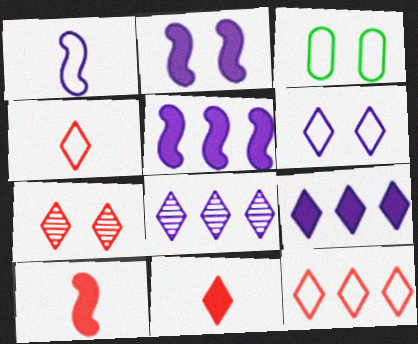[[1, 3, 12], 
[2, 3, 7], 
[3, 8, 10], 
[7, 11, 12]]